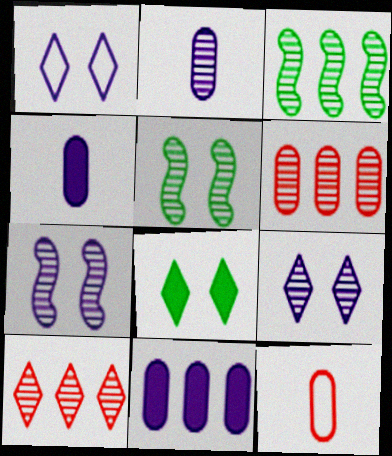[[2, 5, 10]]